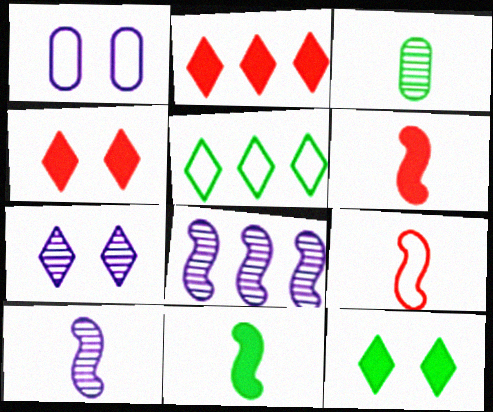[[1, 5, 9], 
[9, 10, 11]]